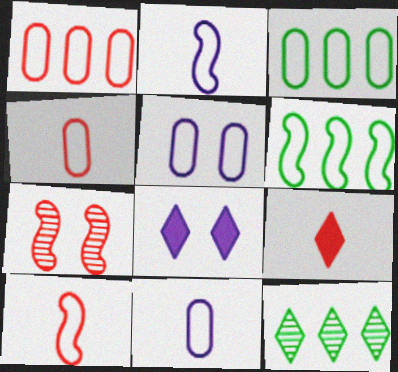[[1, 7, 9], 
[3, 4, 5]]